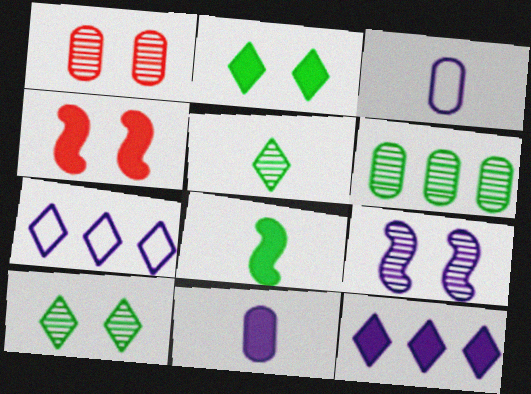[[1, 7, 8], 
[1, 9, 10], 
[3, 9, 12], 
[7, 9, 11]]